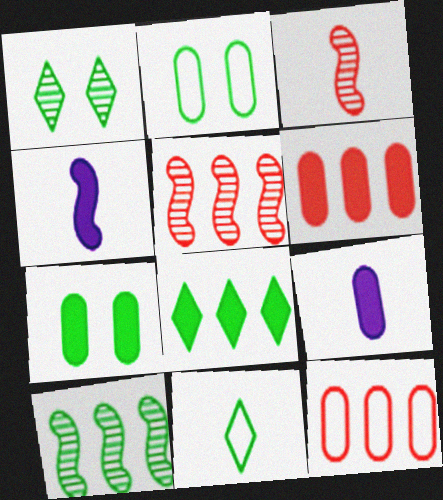[[1, 4, 12], 
[1, 8, 11], 
[3, 9, 11], 
[6, 7, 9], 
[7, 10, 11]]